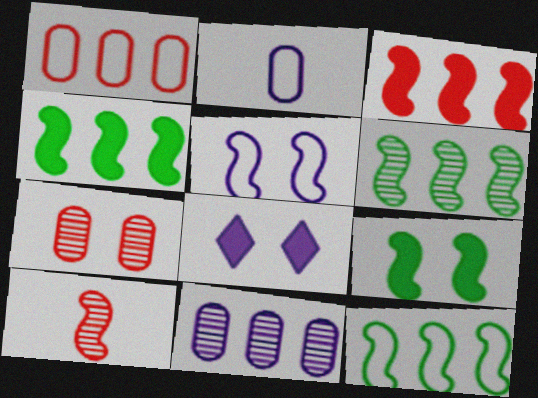[[4, 5, 10], 
[4, 6, 12]]